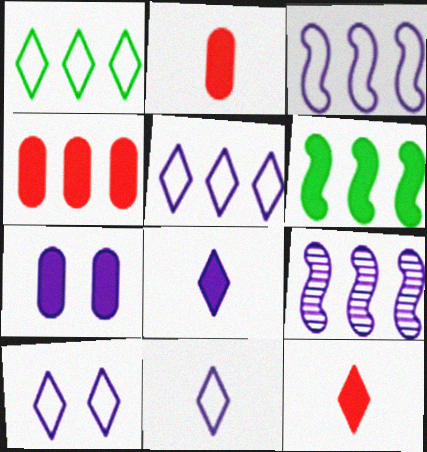[[1, 4, 9], 
[5, 10, 11], 
[6, 7, 12], 
[7, 9, 11]]